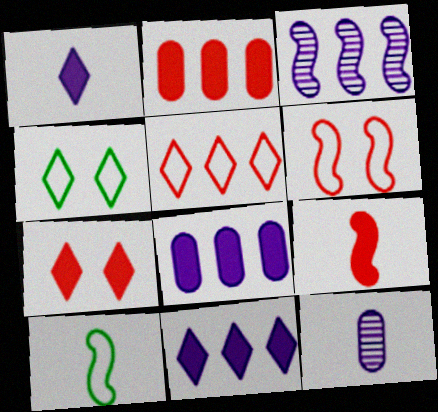[[2, 7, 9]]